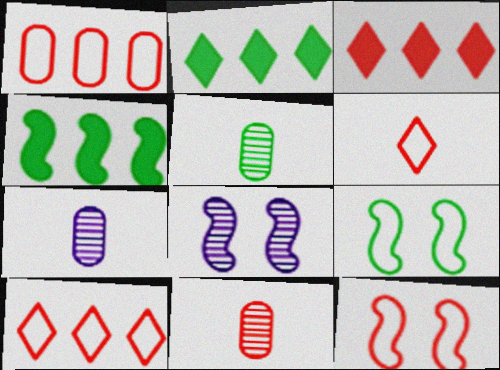[[1, 6, 12], 
[2, 5, 9], 
[2, 7, 12], 
[3, 7, 9], 
[3, 11, 12], 
[5, 7, 11]]